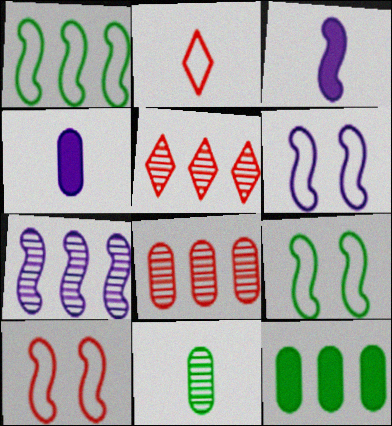[[2, 3, 11], 
[3, 6, 7], 
[4, 5, 9], 
[6, 9, 10]]